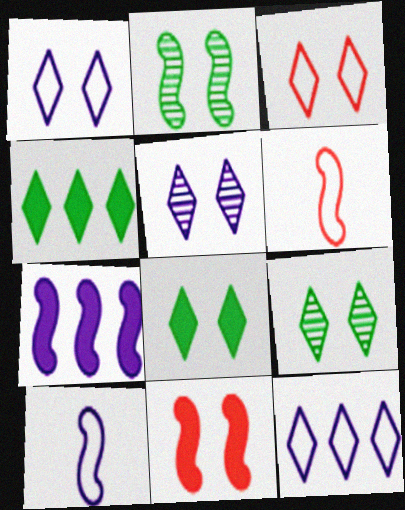[[2, 6, 7], 
[3, 5, 8]]